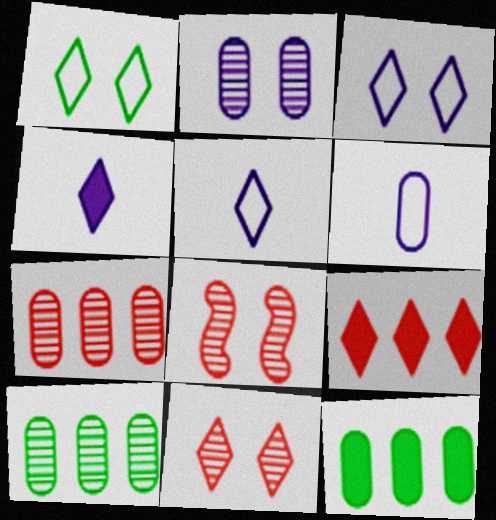[[5, 8, 12]]